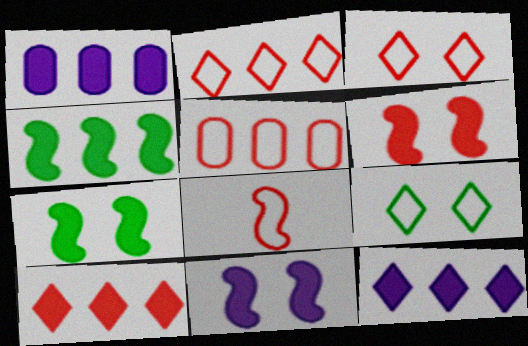[[1, 4, 10], 
[3, 5, 8], 
[6, 7, 11]]